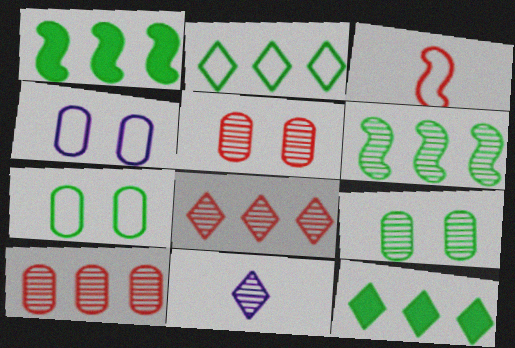[[2, 3, 4], 
[5, 6, 11]]